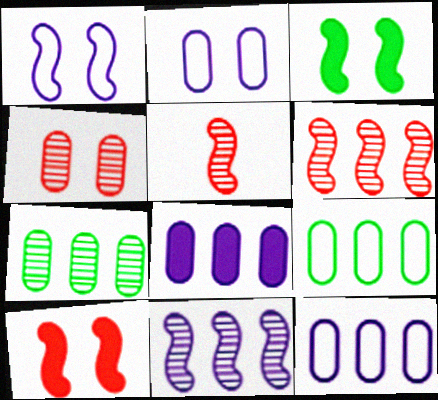[]